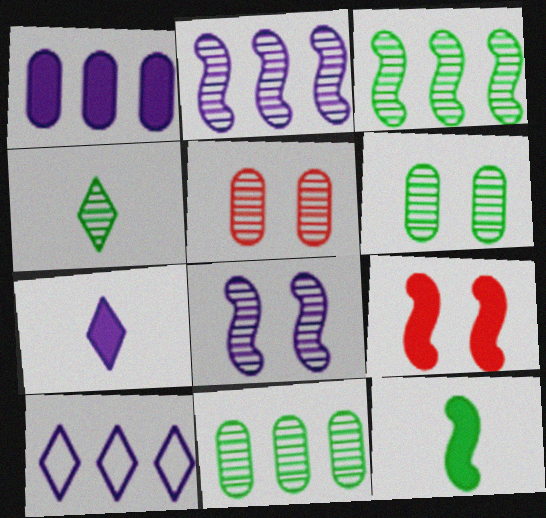[[1, 2, 10], 
[2, 4, 5], 
[3, 4, 6], 
[5, 10, 12]]